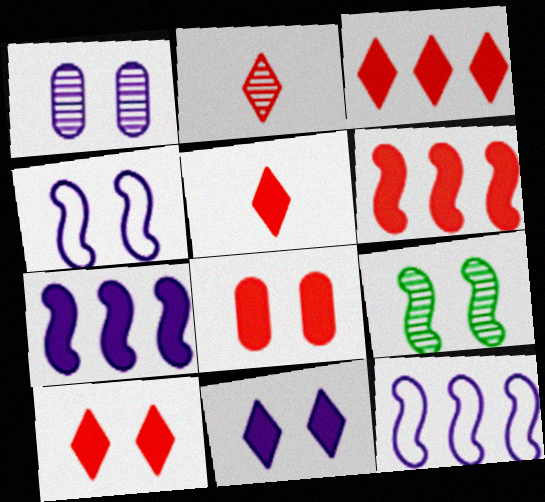[[1, 4, 11], 
[3, 5, 10], 
[5, 6, 8]]